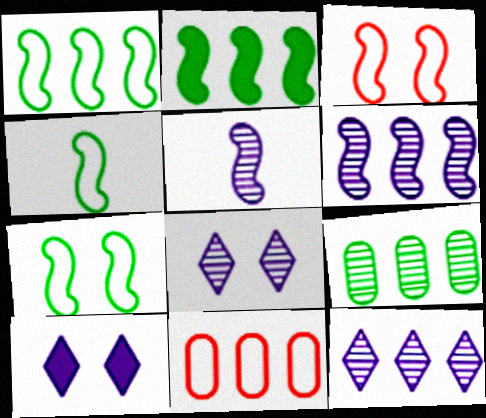[[1, 4, 7], 
[2, 3, 5], 
[2, 11, 12]]